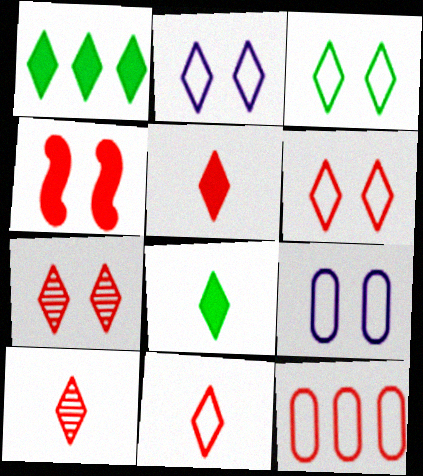[[1, 2, 10], 
[2, 3, 6], 
[4, 10, 12], 
[5, 10, 11]]